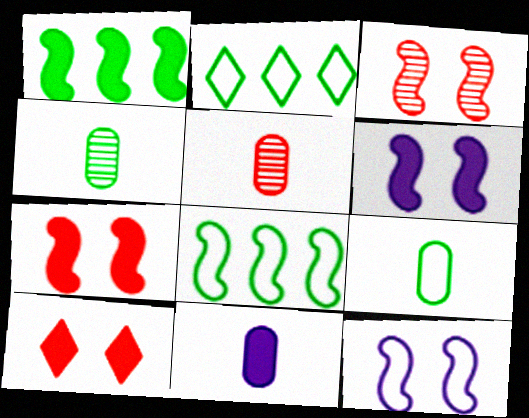[[1, 10, 11], 
[2, 3, 11], 
[2, 5, 6], 
[5, 9, 11]]